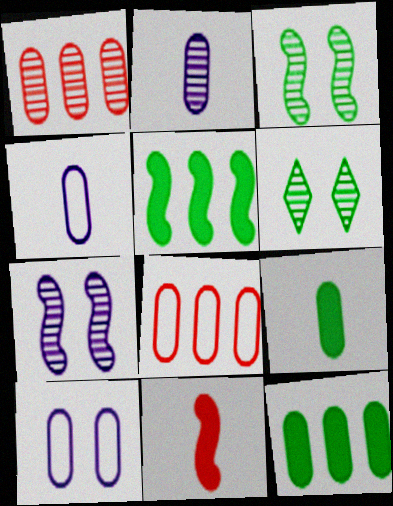[[1, 9, 10]]